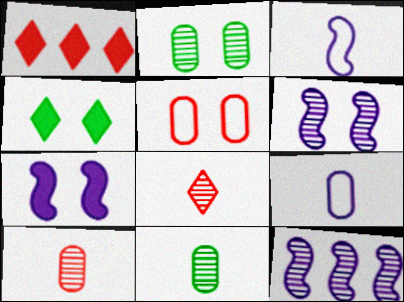[[1, 2, 3], 
[2, 8, 12], 
[3, 7, 12], 
[4, 5, 6]]